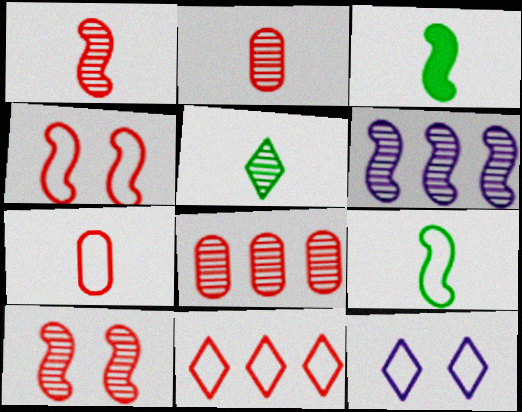[[3, 4, 6], 
[3, 8, 12], 
[4, 7, 11]]